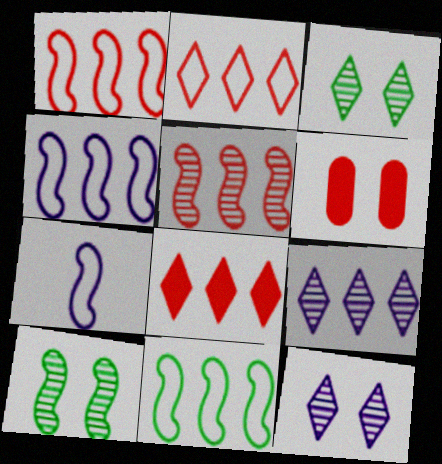[[1, 4, 11]]